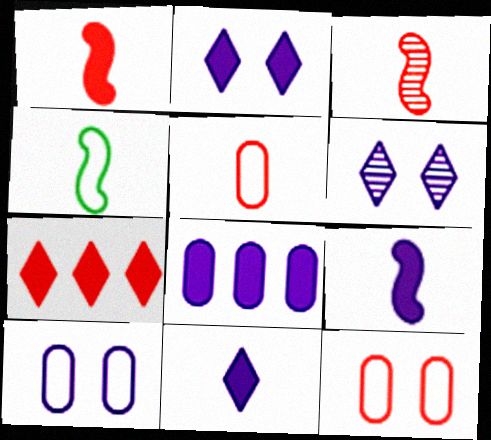[[2, 8, 9], 
[3, 4, 9], 
[3, 7, 12]]